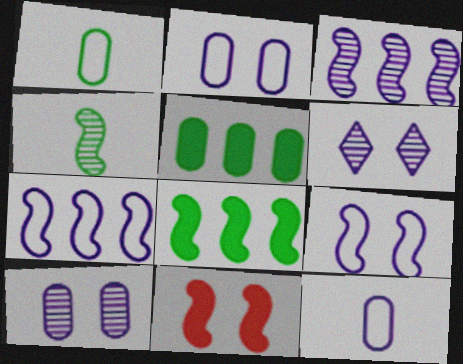[[4, 7, 11]]